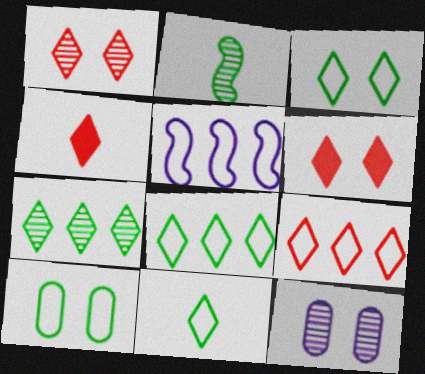[[1, 4, 9], 
[3, 8, 11]]